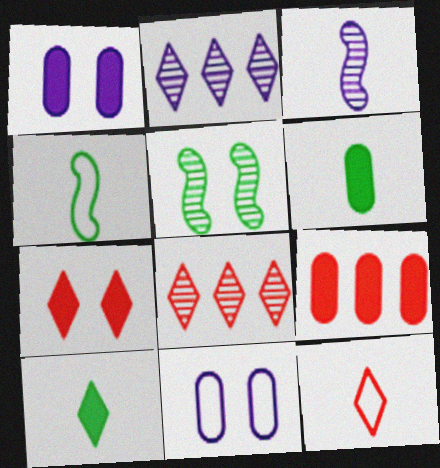[[1, 4, 8], 
[1, 6, 9], 
[3, 6, 12], 
[5, 7, 11], 
[7, 8, 12]]